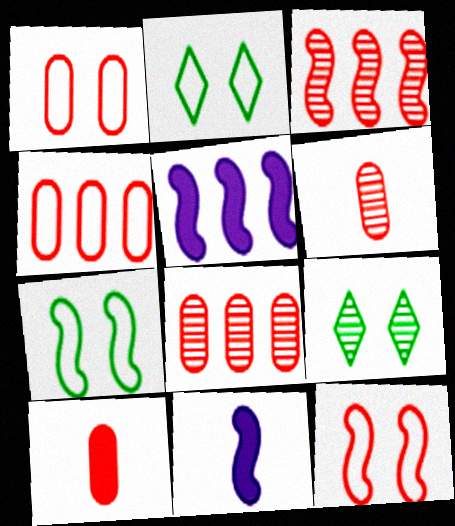[[1, 8, 10], 
[2, 5, 6], 
[2, 8, 11], 
[3, 7, 11], 
[4, 9, 11]]